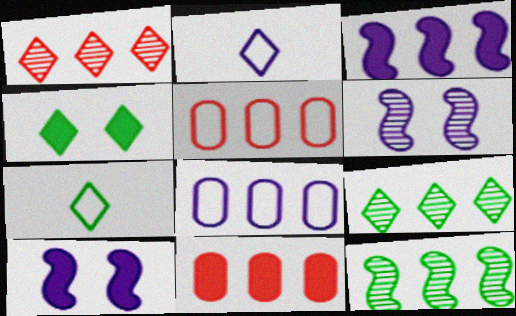[[1, 2, 4], 
[3, 5, 9], 
[4, 7, 9], 
[6, 7, 11]]